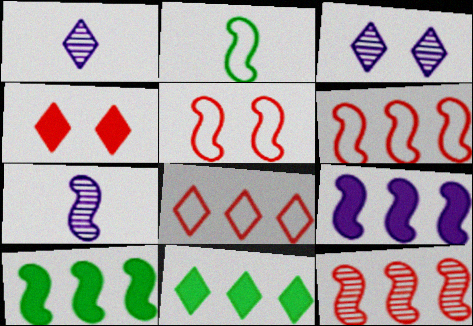[[5, 7, 10]]